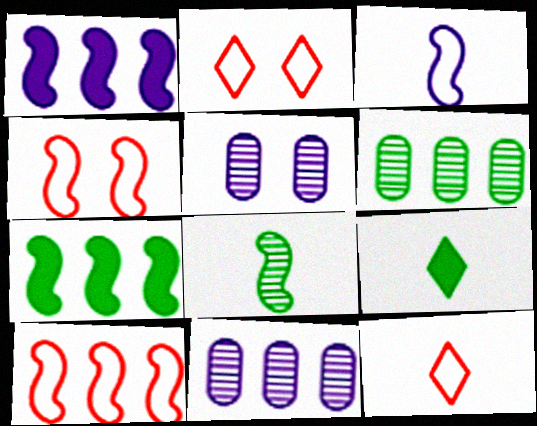[[1, 4, 8], 
[4, 9, 11], 
[5, 7, 12], 
[5, 9, 10]]